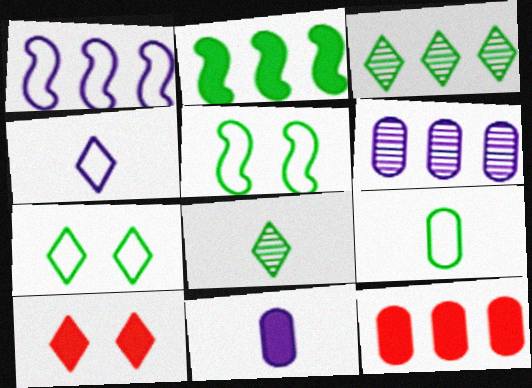[[1, 3, 12], 
[2, 10, 11], 
[3, 4, 10]]